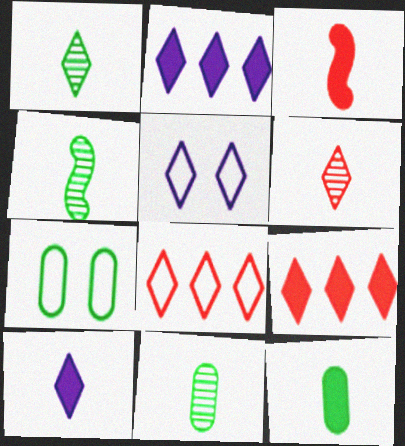[[1, 4, 11], 
[1, 5, 9], 
[3, 10, 12]]